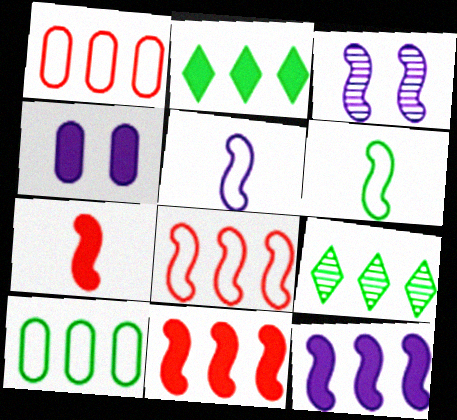[[1, 9, 12], 
[2, 4, 7], 
[3, 5, 12], 
[3, 6, 11]]